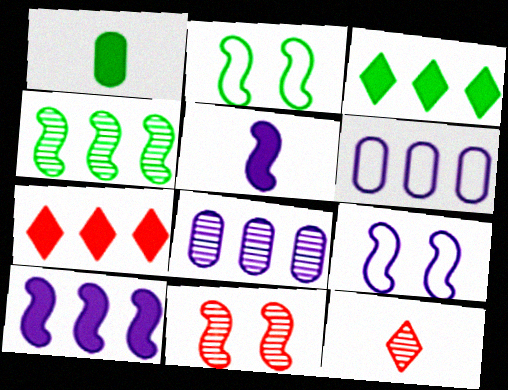[[4, 6, 7]]